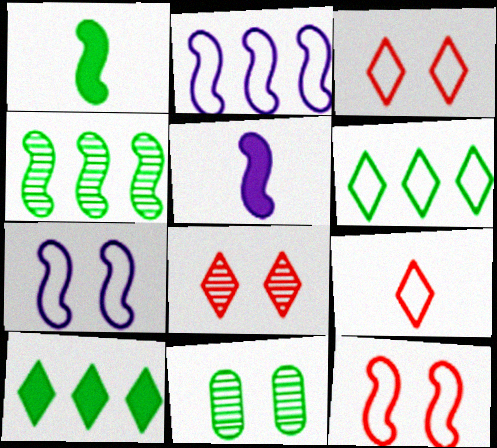[[1, 6, 11], 
[4, 5, 12]]